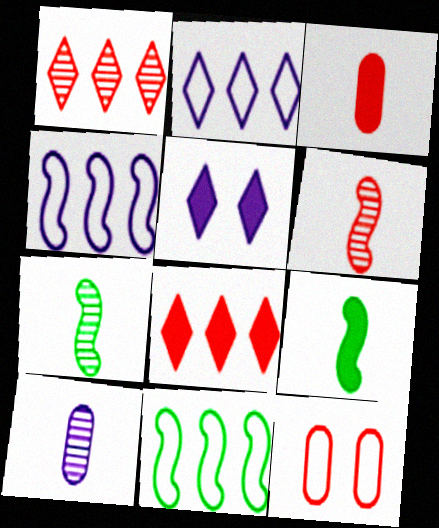[[4, 5, 10], 
[6, 8, 12]]